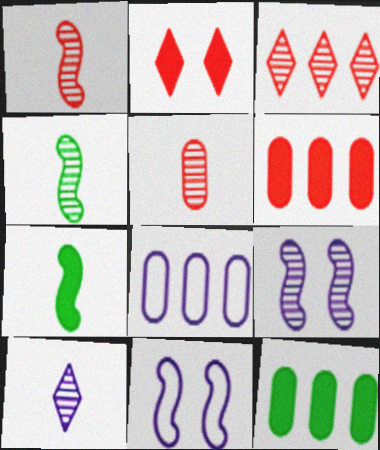[[2, 4, 8], 
[4, 5, 10]]